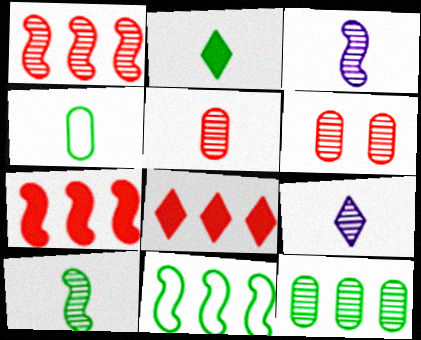[[2, 4, 10], 
[5, 9, 10]]